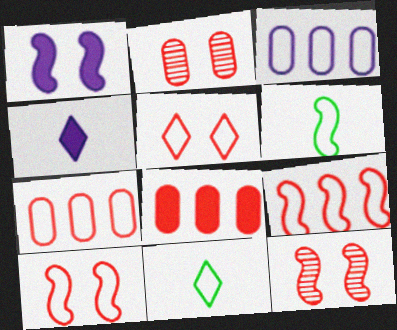[[3, 5, 6], 
[3, 10, 11]]